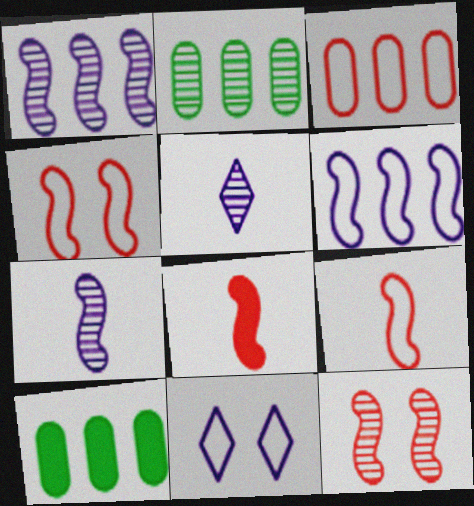[[2, 5, 12], 
[2, 8, 11], 
[4, 5, 10]]